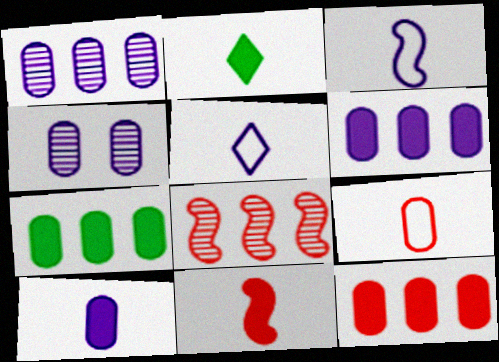[[2, 10, 11], 
[4, 7, 9], 
[6, 7, 12]]